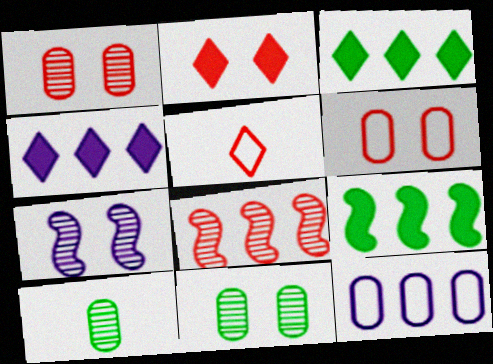[[3, 8, 12]]